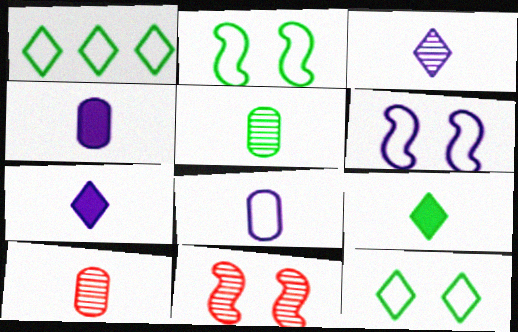[[1, 4, 11]]